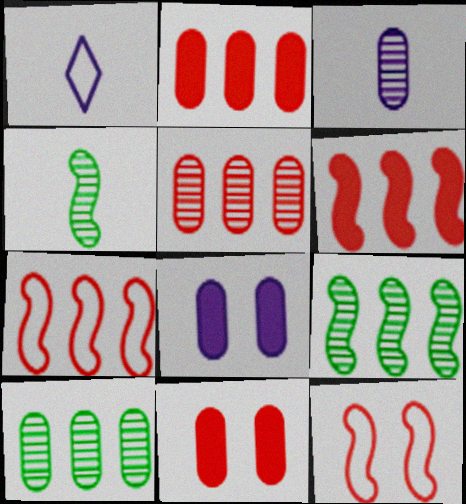[[1, 9, 11]]